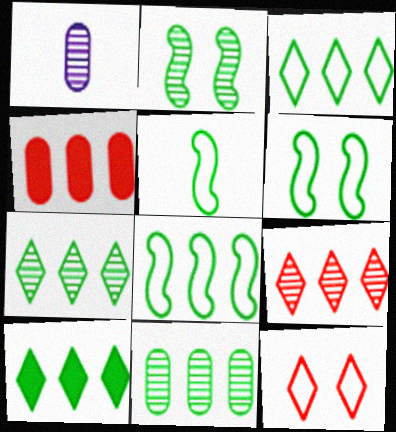[[1, 2, 9], 
[3, 7, 10], 
[5, 6, 8], 
[8, 10, 11]]